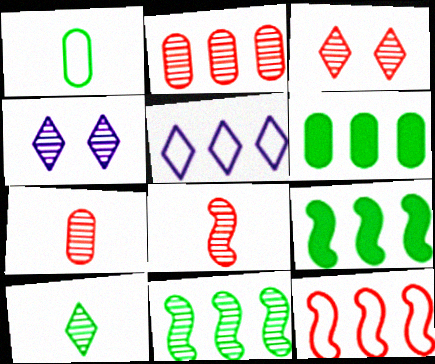[[2, 3, 8], 
[2, 5, 9], 
[4, 7, 11]]